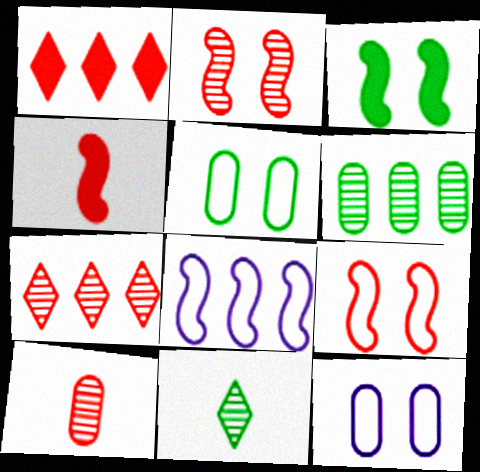[[1, 6, 8], 
[1, 9, 10], 
[2, 7, 10]]